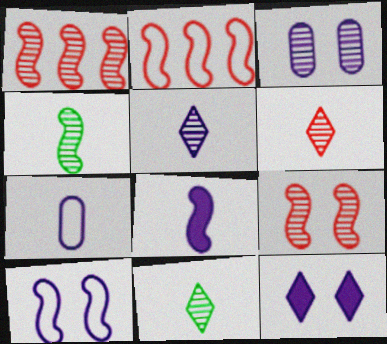[[1, 3, 11], 
[3, 10, 12], 
[5, 6, 11], 
[5, 7, 8]]